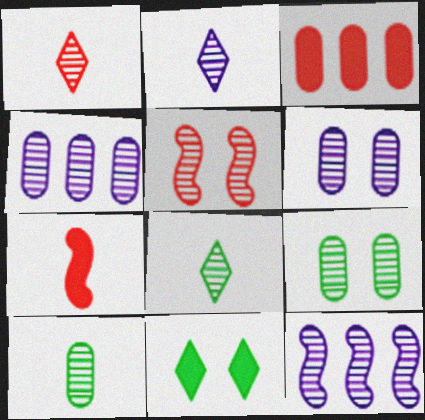[[1, 2, 8], 
[1, 9, 12], 
[2, 6, 12], 
[4, 5, 8]]